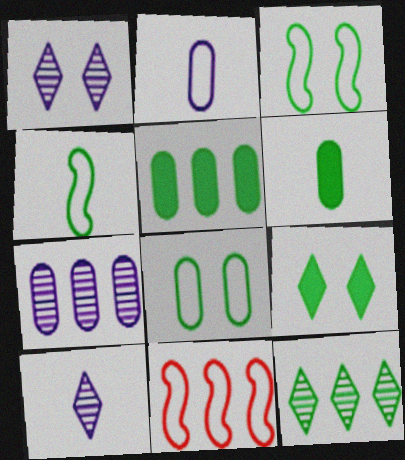[[1, 6, 11], 
[3, 6, 12]]